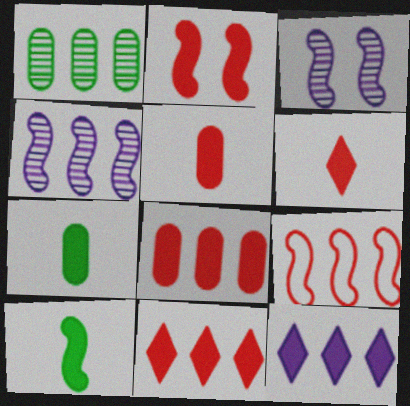[[1, 9, 12], 
[2, 5, 11], 
[2, 6, 8], 
[2, 7, 12], 
[3, 9, 10]]